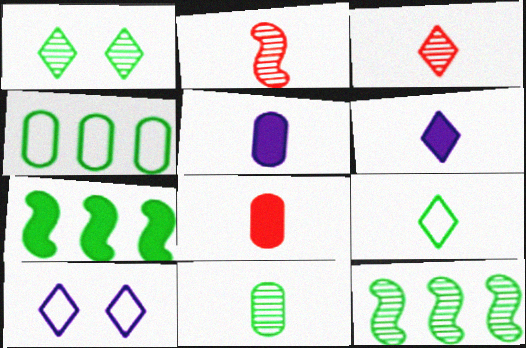[[1, 11, 12], 
[2, 5, 9], 
[3, 6, 9], 
[8, 10, 12]]